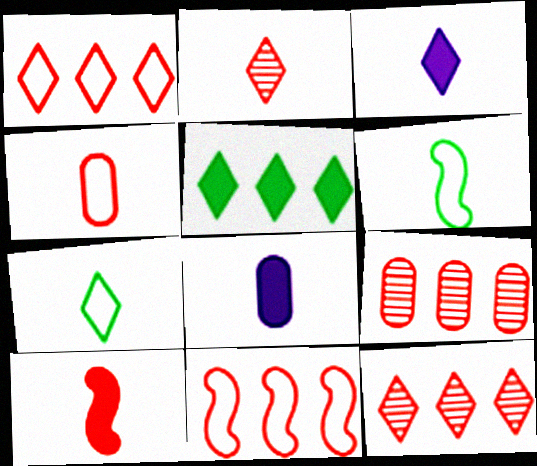[[2, 3, 7], 
[2, 4, 10], 
[2, 6, 8]]